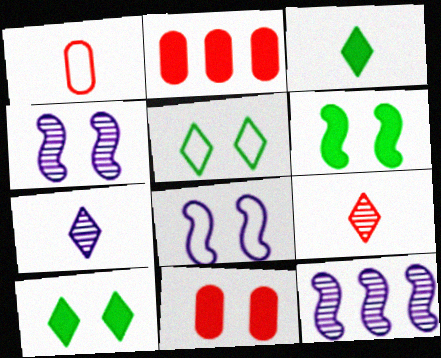[[1, 10, 12], 
[4, 5, 11]]